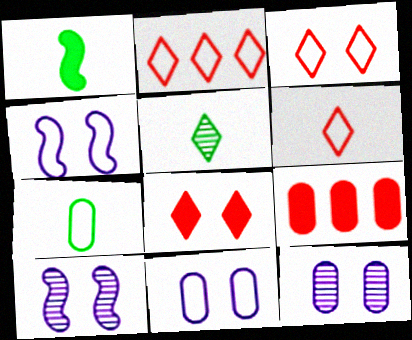[[1, 2, 12], 
[1, 5, 7], 
[2, 3, 6], 
[2, 4, 7], 
[4, 5, 9], 
[7, 9, 12]]